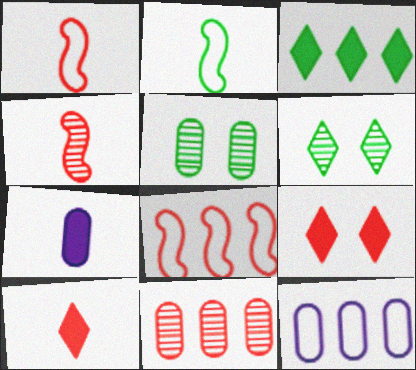[[1, 9, 11], 
[2, 3, 5], 
[6, 7, 8]]